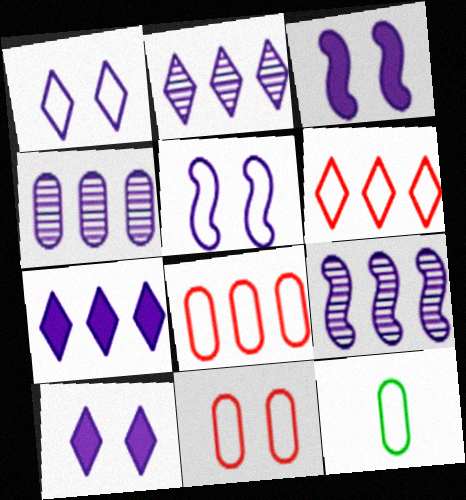[[2, 4, 9], 
[5, 6, 12]]